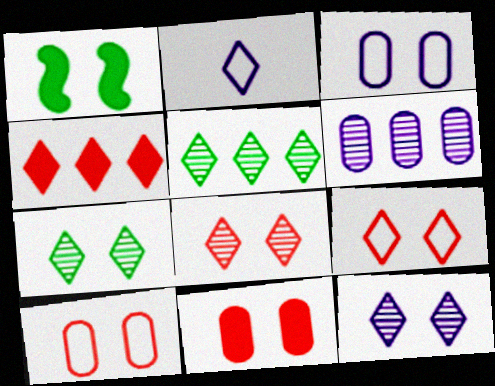[[1, 3, 8], 
[1, 10, 12], 
[2, 4, 7], 
[7, 8, 12]]